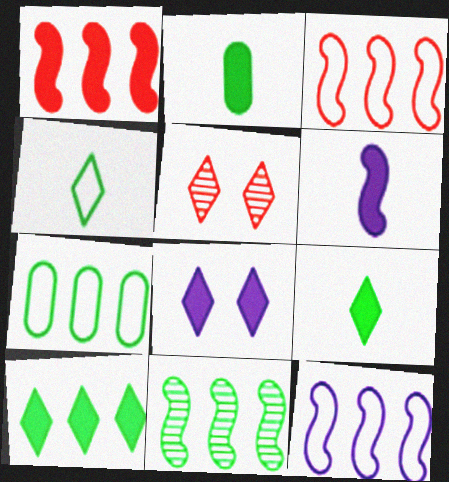[[1, 2, 8], 
[1, 11, 12], 
[2, 5, 12], 
[5, 6, 7], 
[7, 10, 11]]